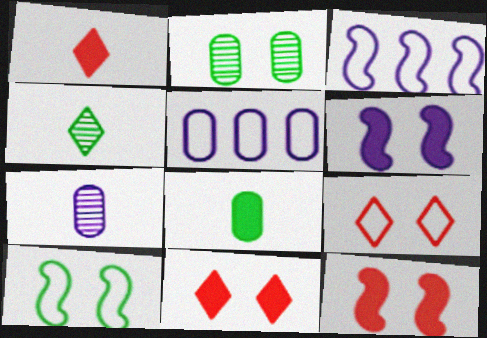[[1, 2, 3], 
[2, 6, 9], 
[4, 5, 12]]